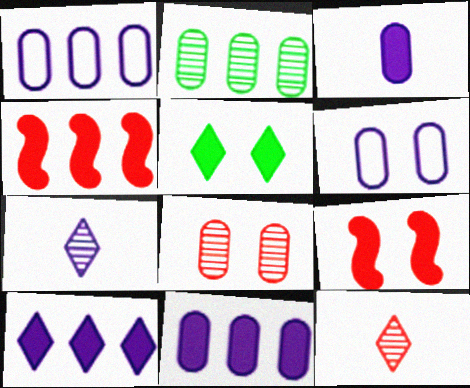[[3, 4, 5]]